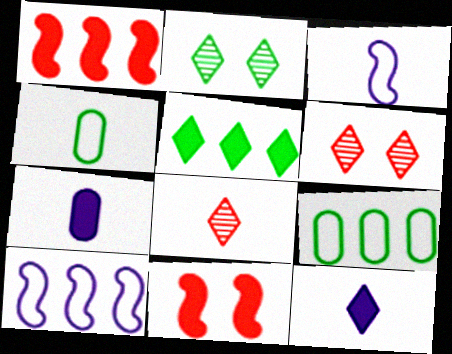[[5, 7, 11]]